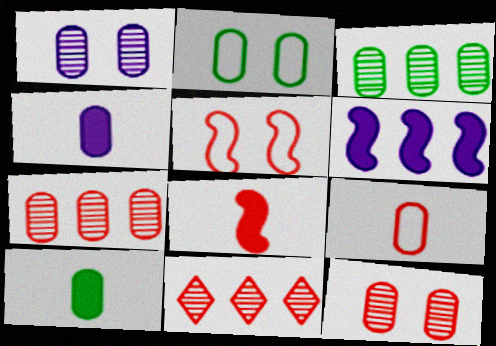[[2, 3, 10], 
[2, 4, 7]]